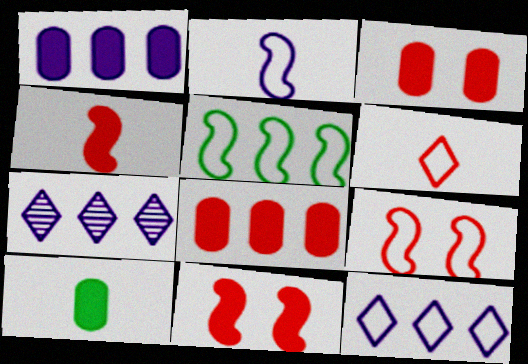[[1, 3, 10], 
[2, 5, 9], 
[5, 7, 8], 
[7, 9, 10]]